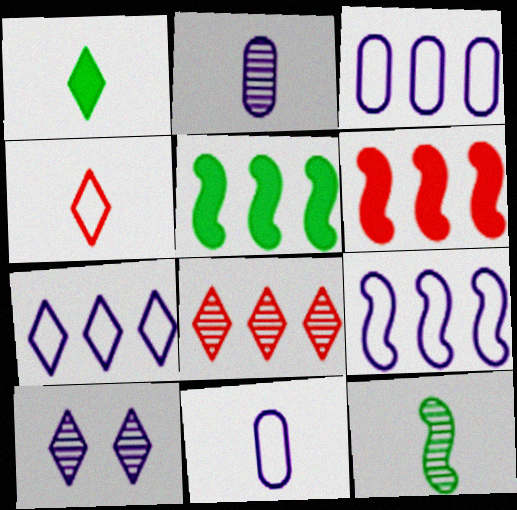[[3, 5, 8], 
[3, 7, 9]]